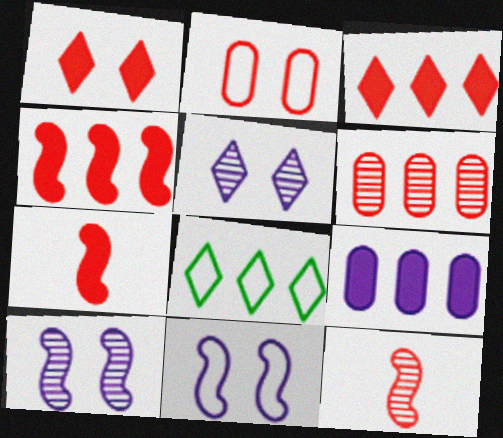[[2, 3, 12]]